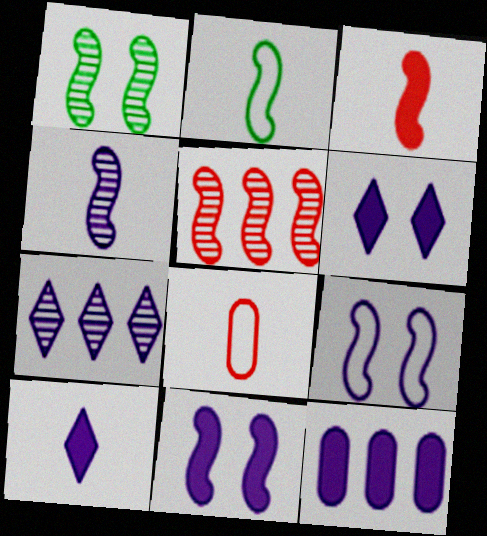[[1, 4, 5], 
[2, 3, 4], 
[2, 5, 11], 
[10, 11, 12]]